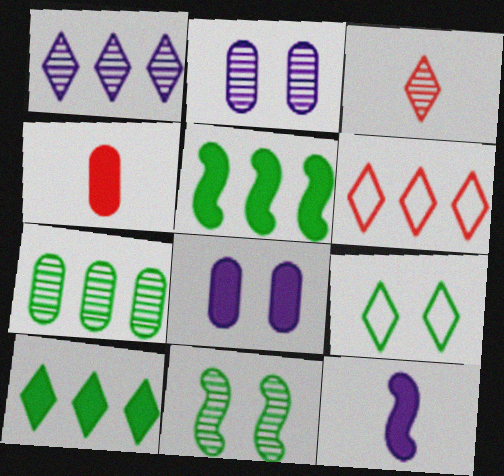[[1, 6, 10]]